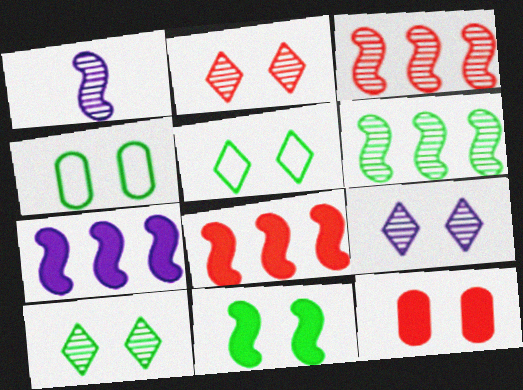[[2, 9, 10], 
[4, 10, 11]]